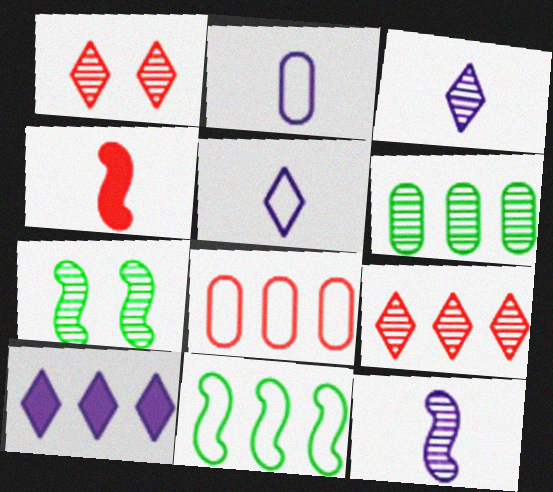[[1, 4, 8], 
[1, 6, 12]]